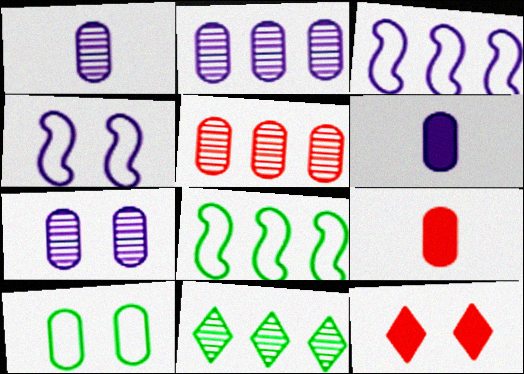[[1, 2, 7], 
[1, 8, 12], 
[2, 9, 10], 
[4, 9, 11], 
[5, 6, 10]]